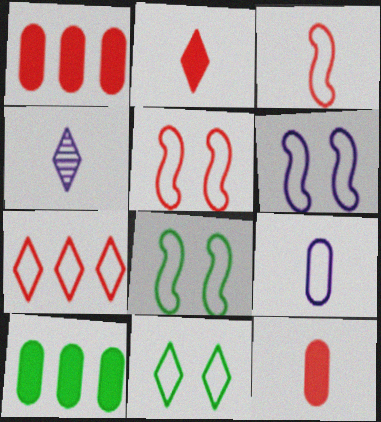[[1, 4, 8], 
[4, 5, 10], 
[5, 6, 8], 
[7, 8, 9]]